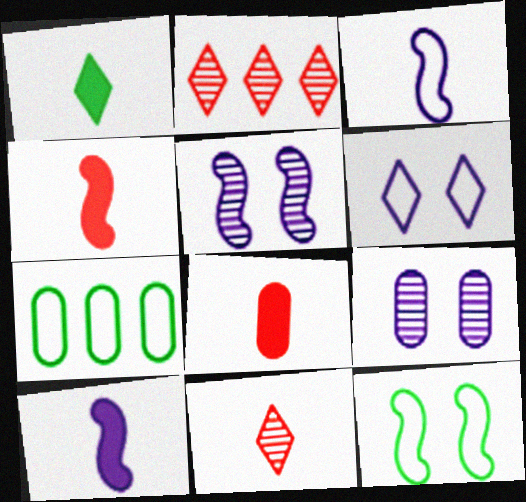[[1, 2, 6], 
[1, 8, 10], 
[7, 8, 9]]